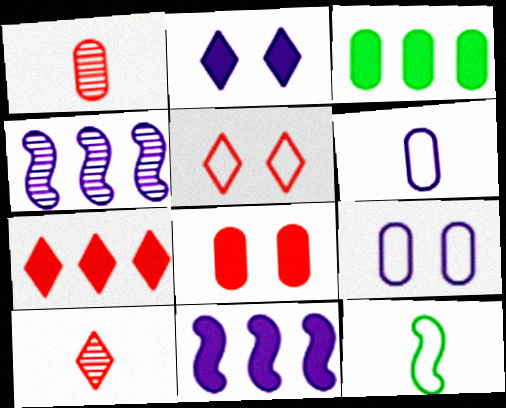[[1, 3, 9], 
[2, 4, 6], 
[3, 7, 11], 
[5, 7, 10]]